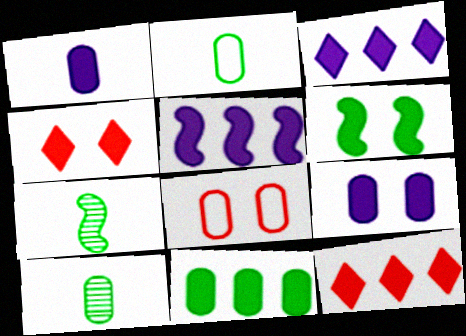[[1, 6, 12], 
[3, 7, 8], 
[4, 6, 9], 
[5, 11, 12]]